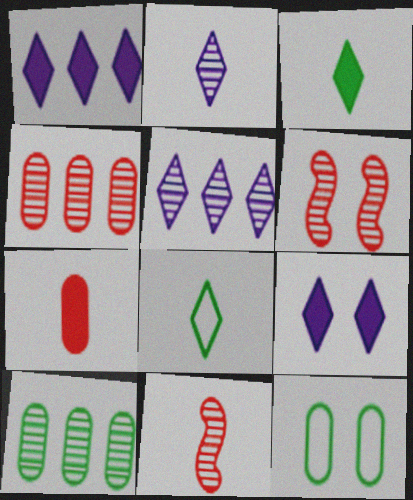[[1, 11, 12], 
[2, 6, 10], 
[6, 9, 12]]